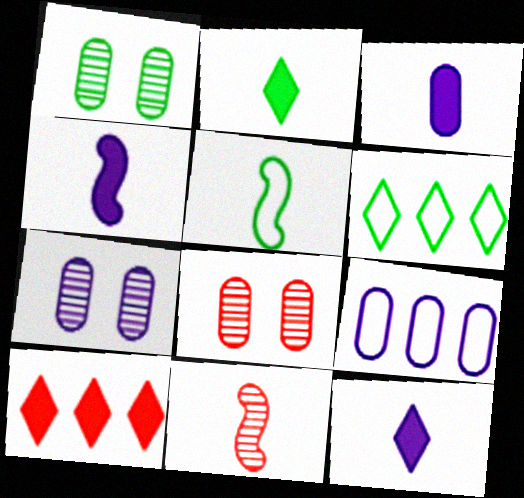[[1, 7, 8], 
[3, 4, 12], 
[3, 7, 9], 
[4, 5, 11], 
[4, 6, 8], 
[5, 7, 10]]